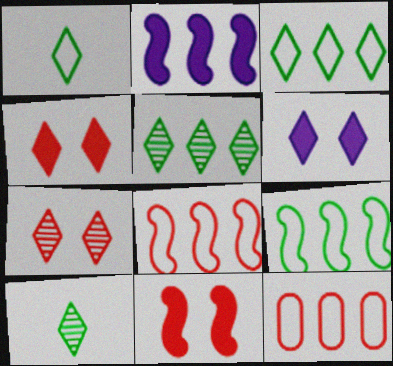[[2, 5, 12]]